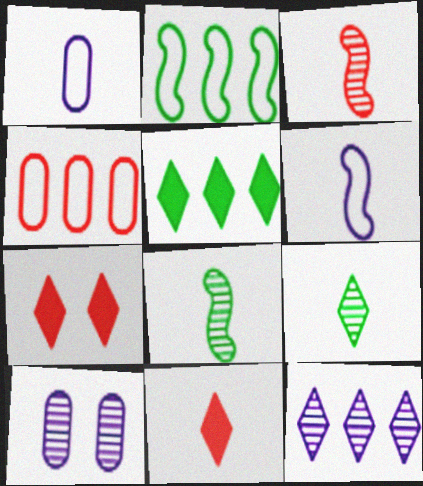[[1, 8, 11], 
[2, 10, 11], 
[3, 4, 7]]